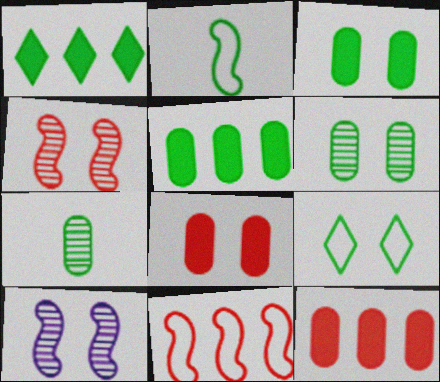[[1, 2, 6], 
[8, 9, 10]]